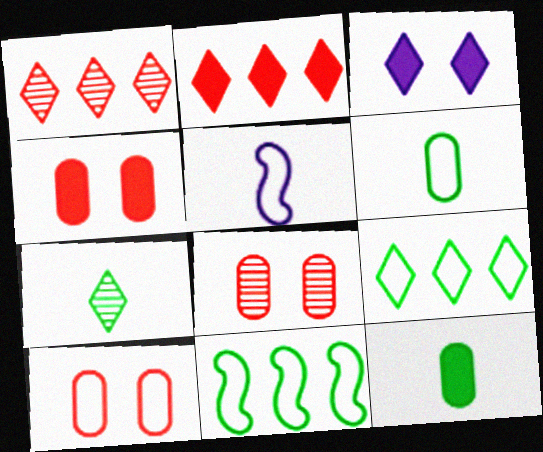[[4, 8, 10], 
[5, 9, 10]]